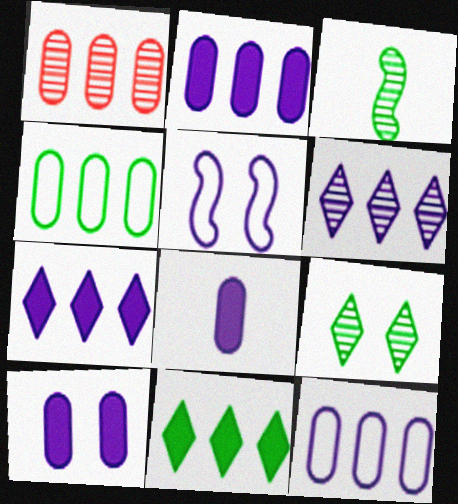[[1, 2, 4], 
[2, 8, 10], 
[5, 6, 8]]